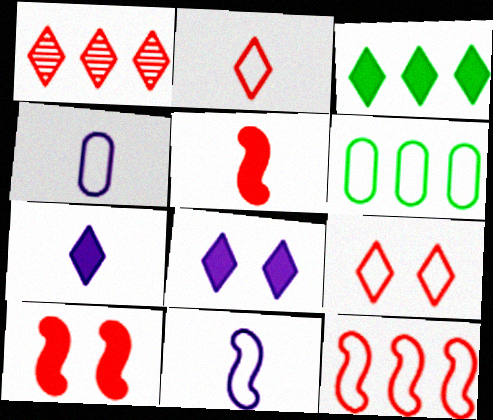[[6, 9, 11]]